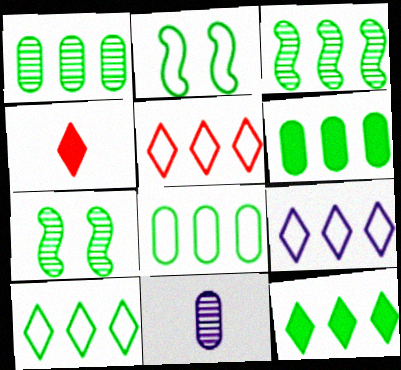[[1, 6, 8], 
[3, 6, 10], 
[3, 8, 12], 
[5, 9, 10]]